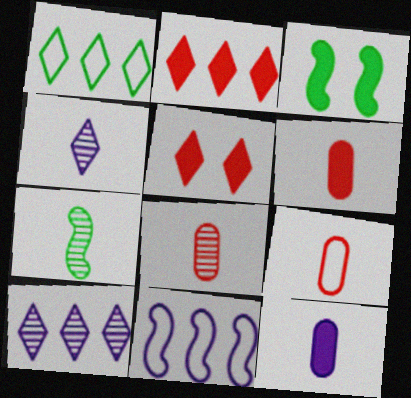[[1, 2, 10], 
[1, 4, 5], 
[2, 3, 12], 
[3, 9, 10], 
[4, 7, 8], 
[6, 8, 9]]